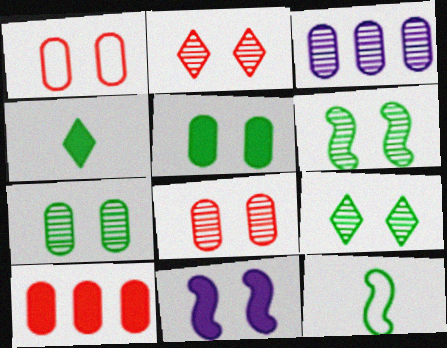[[1, 9, 11], 
[4, 10, 11], 
[6, 7, 9]]